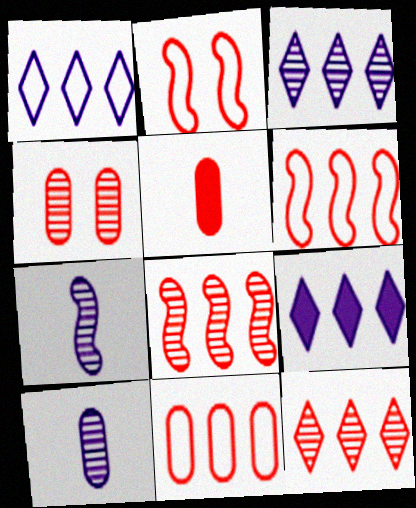[[1, 3, 9], 
[2, 5, 12], 
[4, 5, 11]]